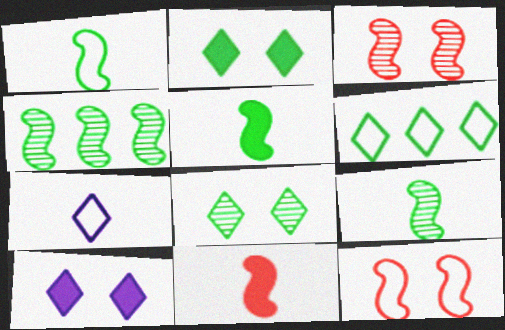[[1, 5, 9]]